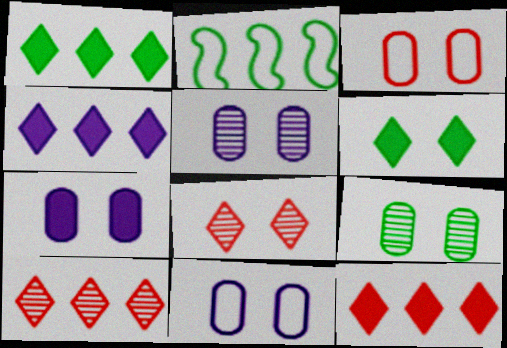[[1, 4, 12], 
[3, 7, 9], 
[5, 7, 11]]